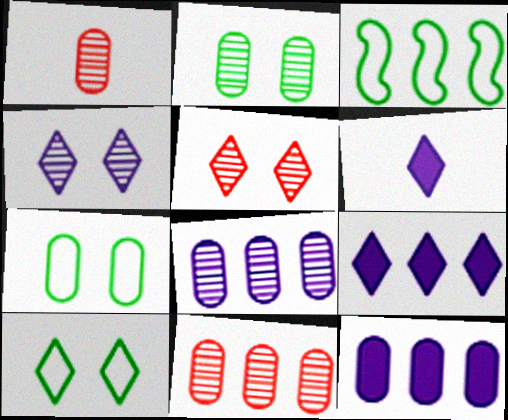[[1, 2, 8], 
[1, 7, 12], 
[3, 9, 11]]